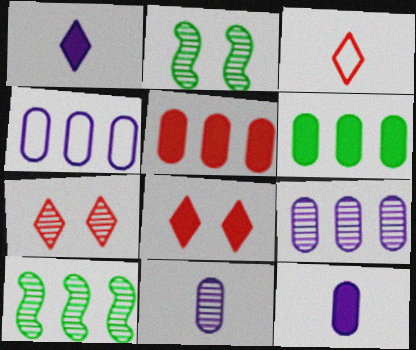[[7, 10, 11]]